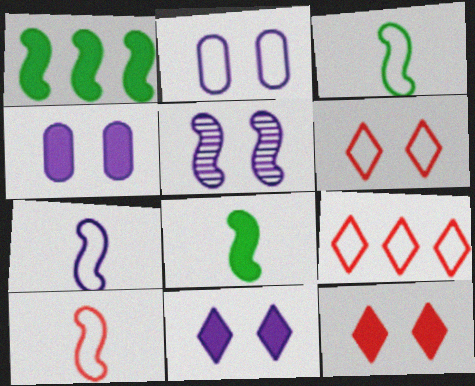[[1, 5, 10], 
[2, 3, 9], 
[2, 5, 11], 
[3, 7, 10]]